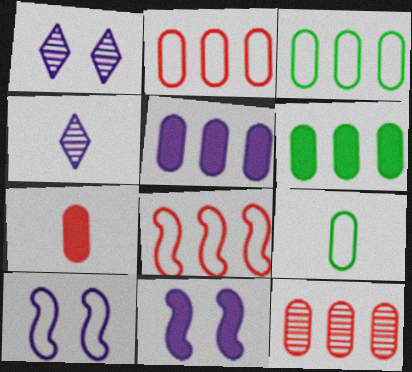[[3, 5, 12], 
[4, 5, 10]]